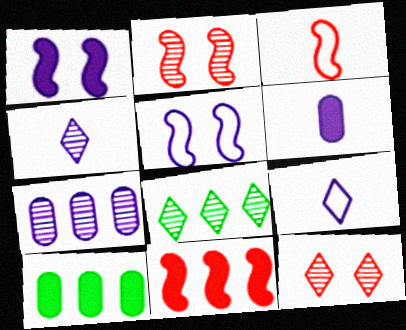[[1, 7, 9], 
[2, 3, 11], 
[2, 9, 10], 
[4, 8, 12]]